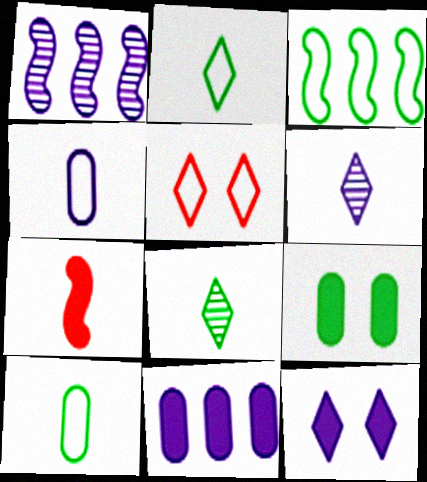[[1, 4, 12], 
[3, 4, 5], 
[3, 8, 9], 
[4, 7, 8], 
[6, 7, 10]]